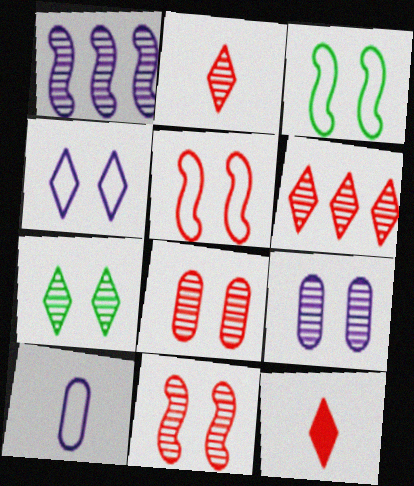[[7, 9, 11]]